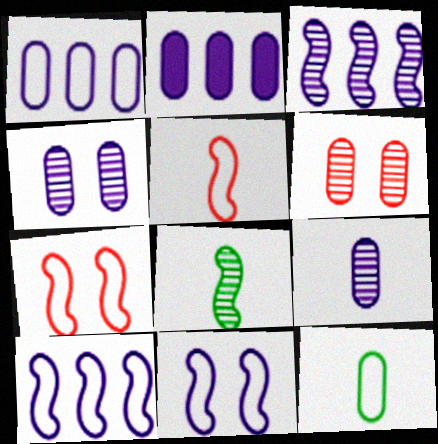[[2, 6, 12]]